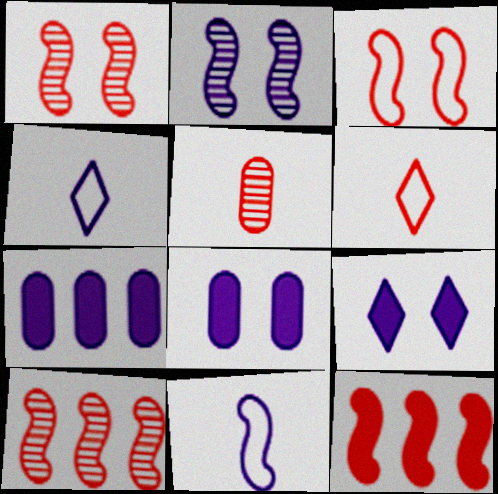[[2, 4, 7]]